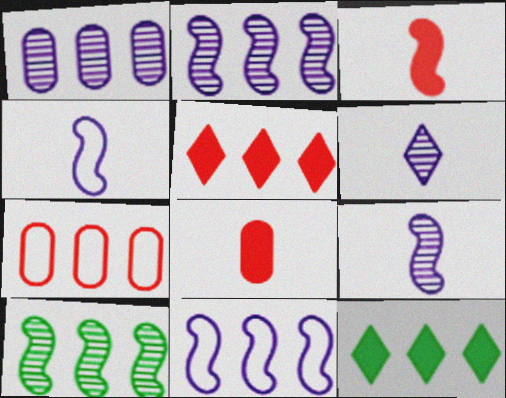[[2, 7, 12]]